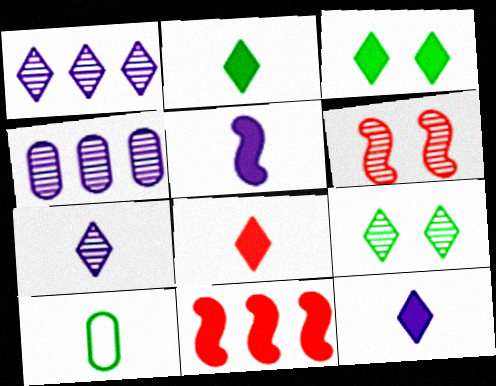[[2, 8, 12]]